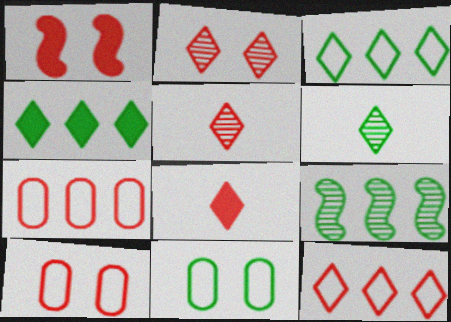[[1, 2, 10], 
[1, 5, 7], 
[2, 8, 12]]